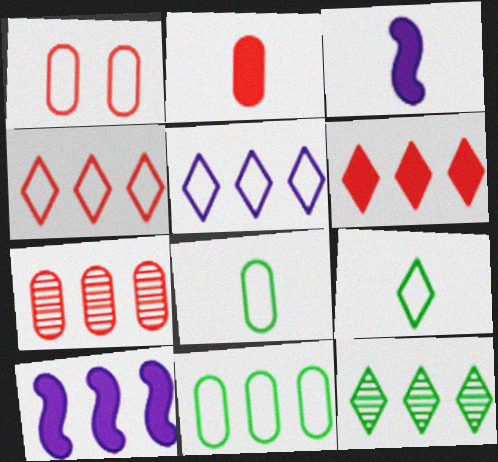[[1, 2, 7], 
[1, 3, 12], 
[5, 6, 12]]